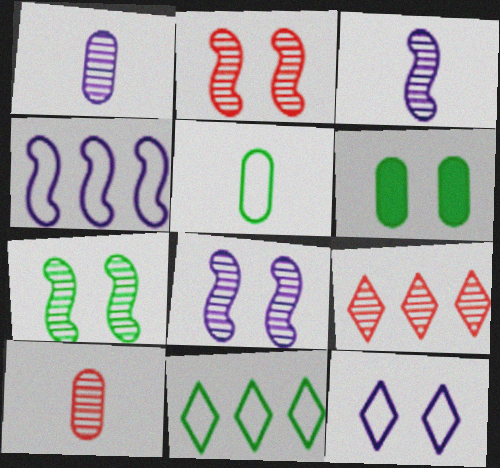[[1, 7, 9], 
[2, 6, 12], 
[2, 7, 8], 
[2, 9, 10]]